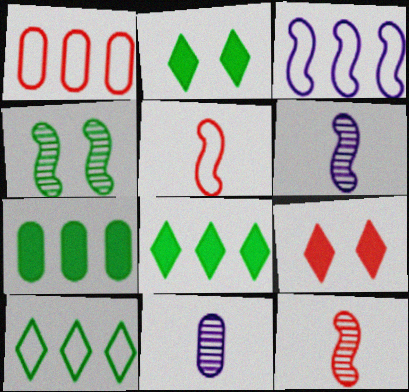[[1, 2, 6], 
[1, 3, 10], 
[1, 9, 12]]